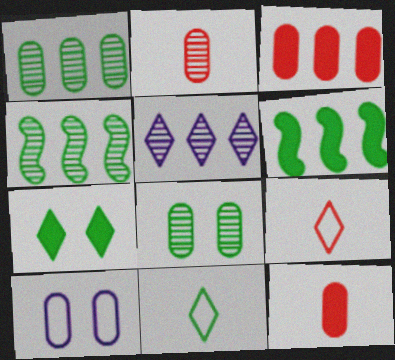[[1, 10, 12], 
[5, 7, 9], 
[6, 8, 11]]